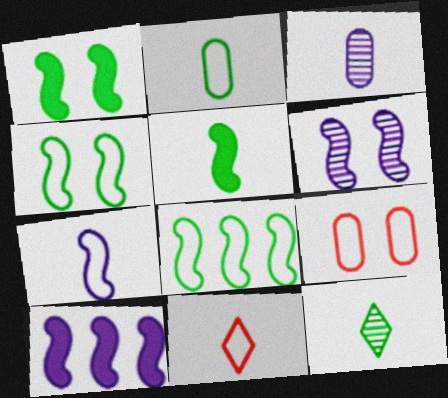[[2, 5, 12], 
[2, 7, 11], 
[3, 5, 11], 
[6, 7, 10], 
[9, 10, 12]]